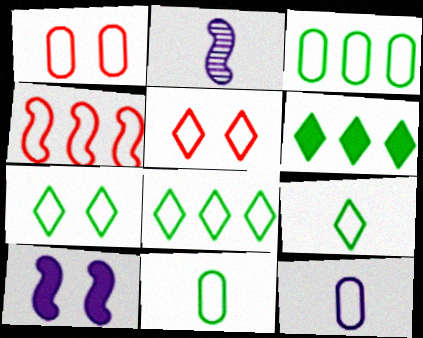[[1, 2, 6], 
[1, 3, 12], 
[4, 7, 12], 
[7, 8, 9]]